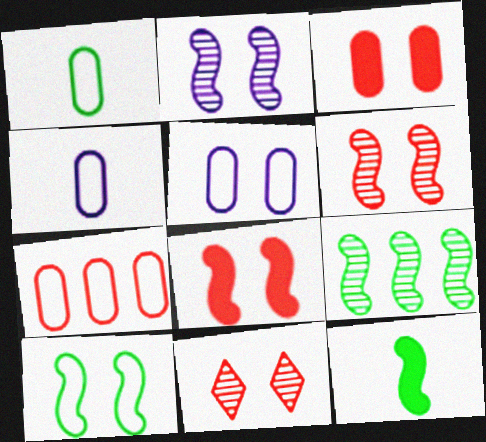[[1, 5, 7], 
[2, 8, 10], 
[9, 10, 12]]